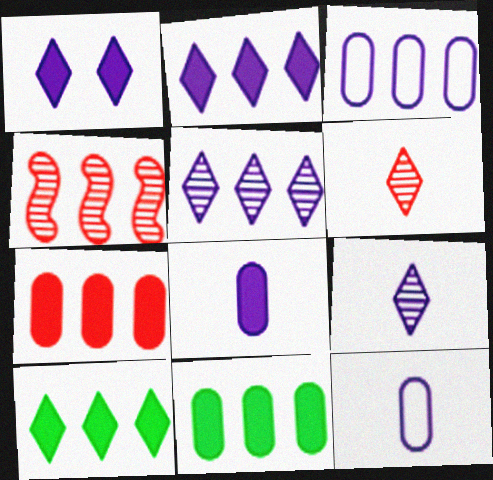[[3, 4, 10]]